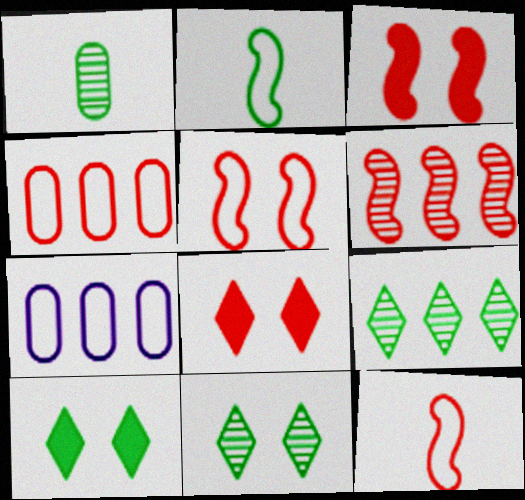[[3, 6, 12]]